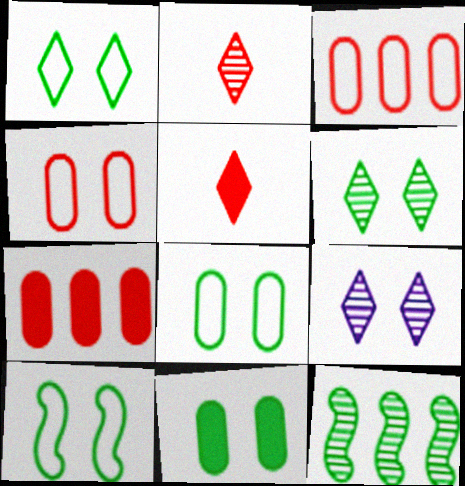[[1, 8, 10], 
[6, 10, 11]]